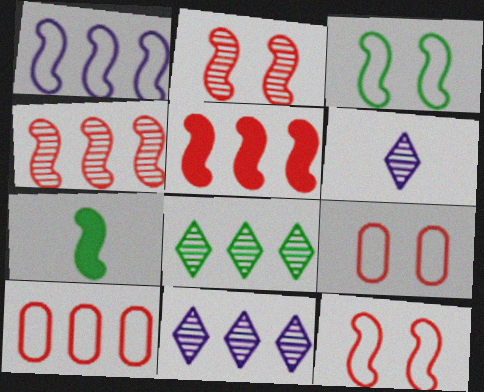[[1, 2, 7], 
[7, 9, 11]]